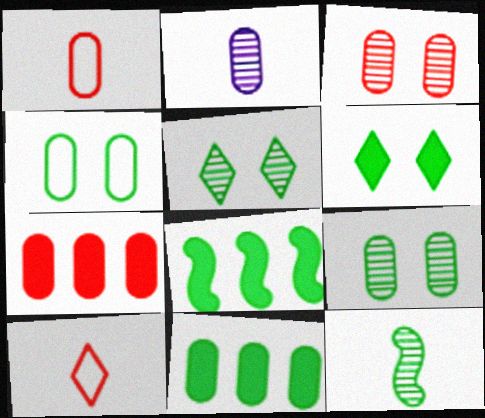[[1, 3, 7], 
[2, 4, 7]]